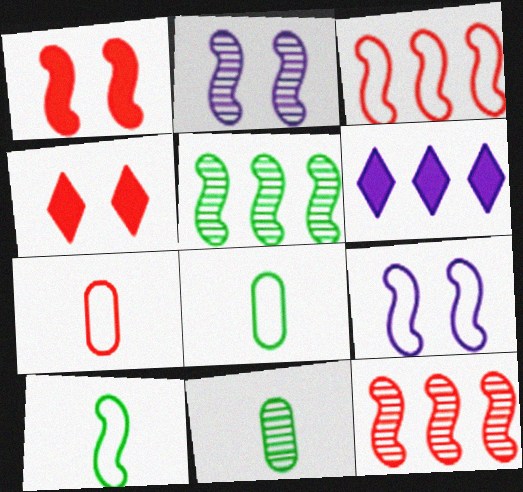[[3, 9, 10], 
[4, 7, 12]]